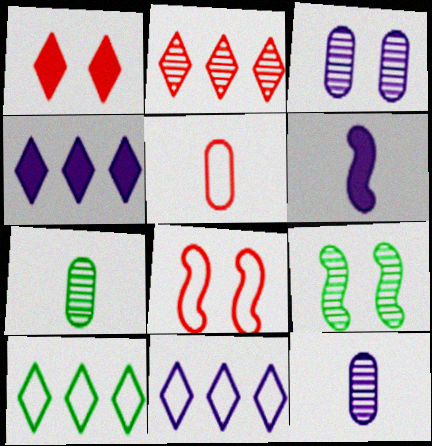[[2, 4, 10], 
[2, 9, 12], 
[3, 6, 11], 
[4, 5, 9], 
[4, 7, 8]]